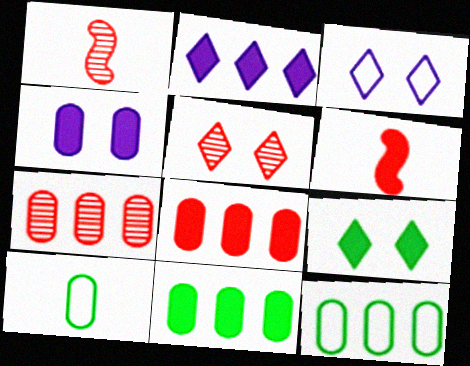[[1, 3, 11], 
[1, 5, 7], 
[3, 5, 9], 
[4, 7, 10]]